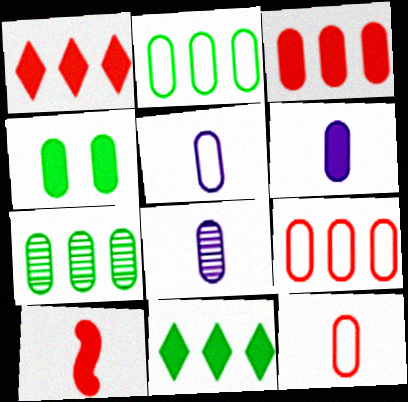[[3, 4, 6], 
[4, 8, 9], 
[5, 6, 8]]